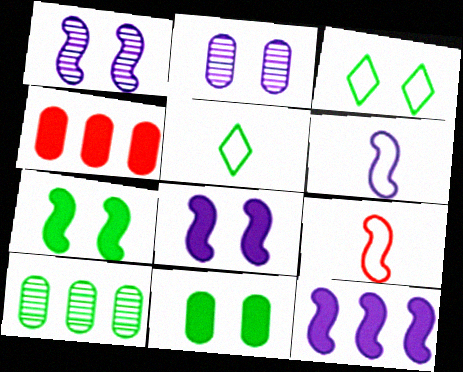[[1, 4, 5], 
[1, 6, 12], 
[5, 7, 10]]